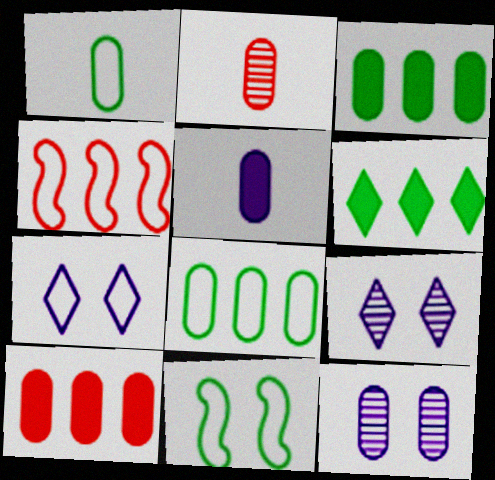[[1, 2, 5], 
[1, 4, 7], 
[1, 10, 12]]